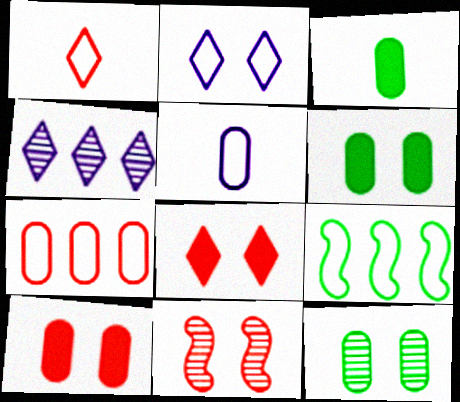[[2, 6, 11]]